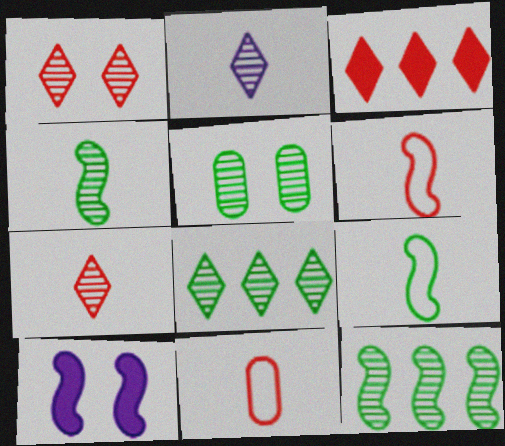[[1, 2, 8], 
[4, 5, 8], 
[6, 10, 12], 
[8, 10, 11]]